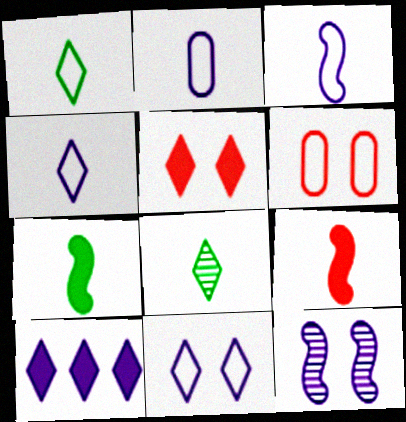[[2, 3, 4], 
[2, 8, 9], 
[2, 10, 12]]